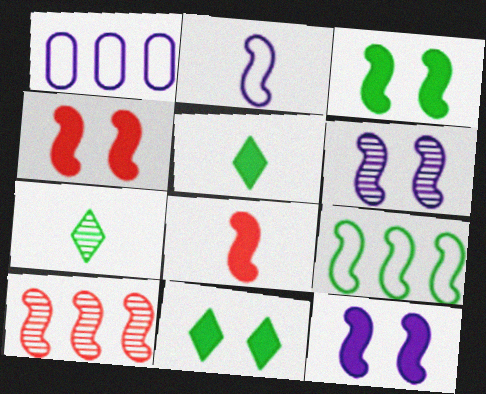[[1, 4, 7], 
[2, 3, 10], 
[3, 4, 12], 
[6, 8, 9]]